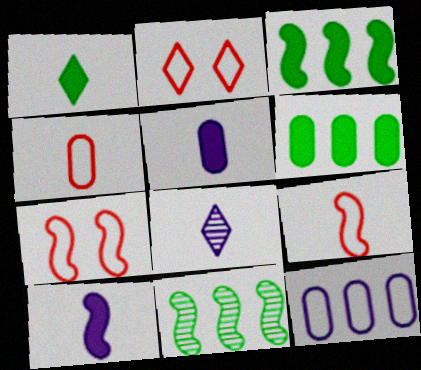[[2, 5, 11], 
[6, 7, 8], 
[7, 10, 11]]